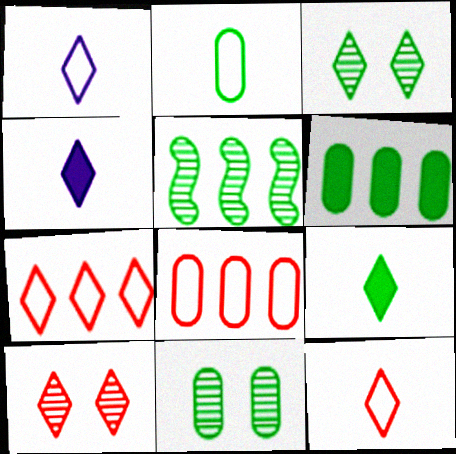[[2, 6, 11], 
[3, 4, 7]]